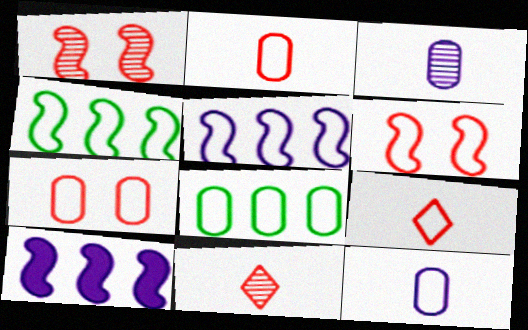[[7, 8, 12]]